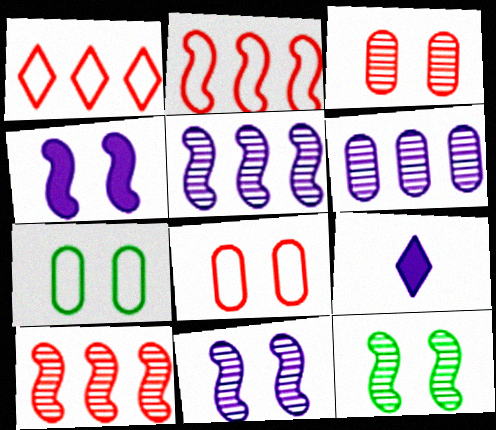[[7, 9, 10]]